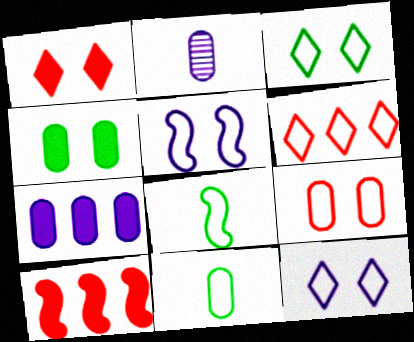[[2, 3, 10], 
[3, 5, 9], 
[5, 6, 11]]